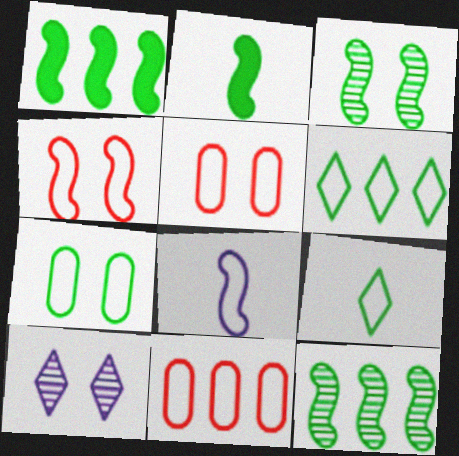[[2, 10, 11], 
[5, 6, 8]]